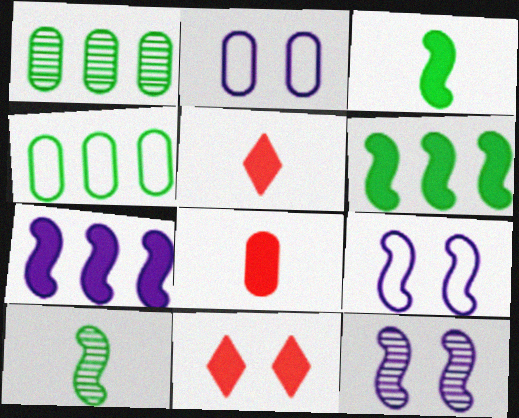[[1, 2, 8], 
[1, 5, 9], 
[4, 5, 12]]